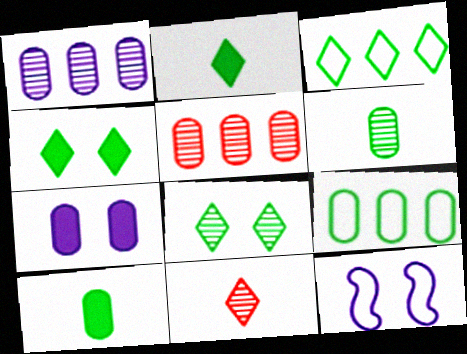[[2, 3, 8], 
[2, 5, 12]]